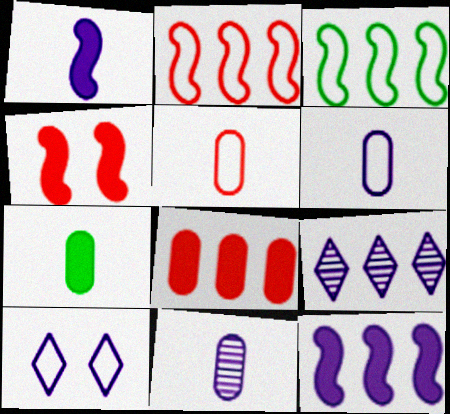[[3, 5, 10], 
[3, 8, 9], 
[5, 7, 11], 
[10, 11, 12]]